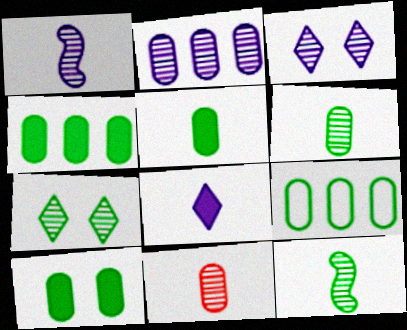[[1, 2, 3], 
[4, 5, 10], 
[6, 9, 10]]